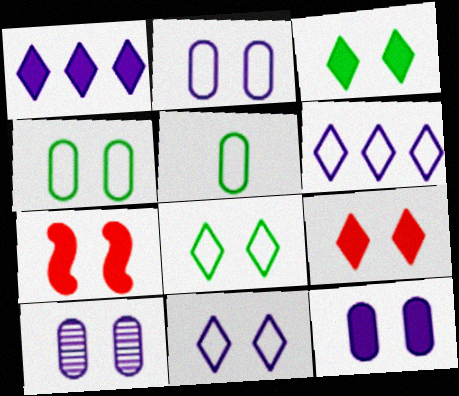[[2, 10, 12], 
[3, 7, 12], 
[7, 8, 10]]